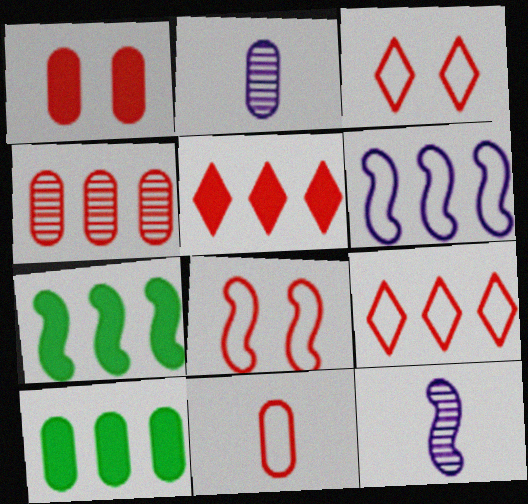[[1, 4, 11], 
[2, 3, 7], 
[3, 10, 12], 
[7, 8, 12], 
[8, 9, 11]]